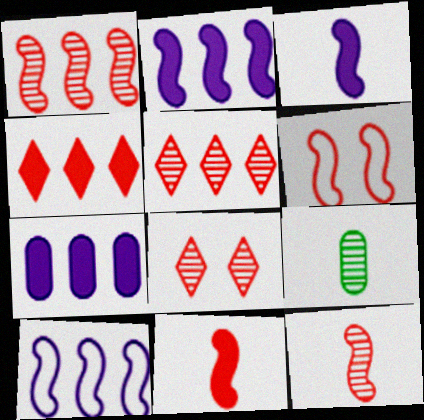[[1, 6, 11]]